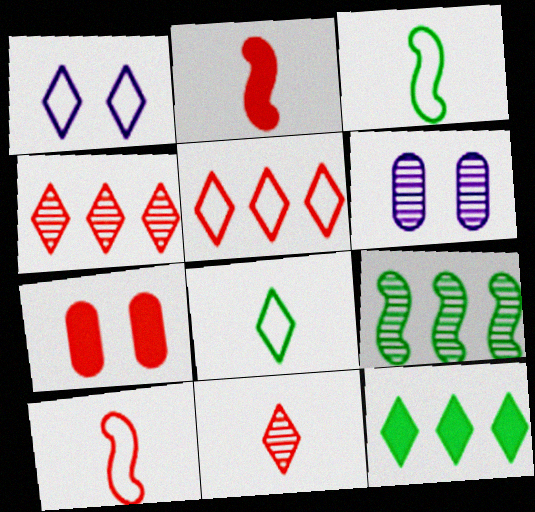[[1, 5, 8], 
[1, 11, 12], 
[4, 7, 10], 
[6, 9, 11], 
[6, 10, 12]]